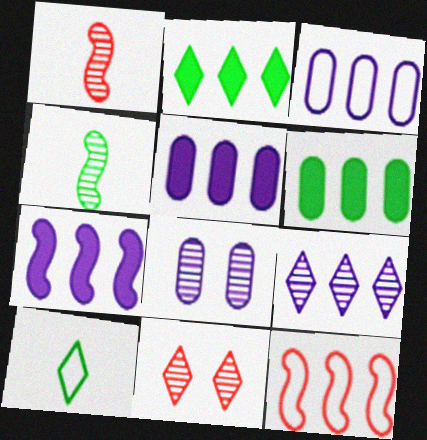[[3, 7, 9], 
[6, 9, 12]]